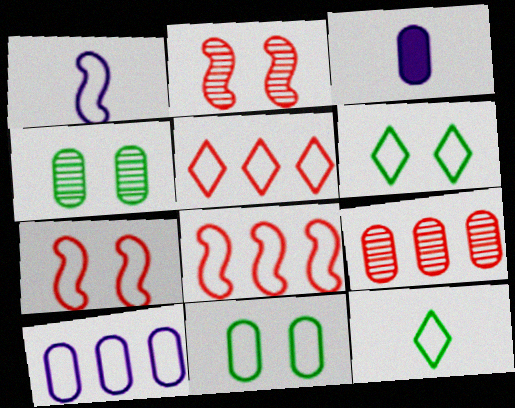[[1, 5, 11], 
[3, 9, 11], 
[7, 10, 12]]